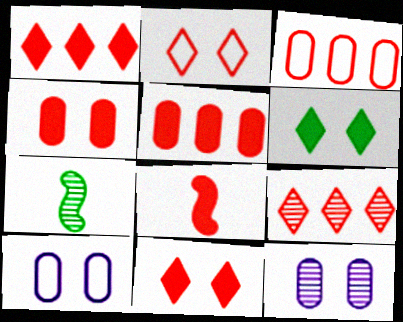[[1, 4, 8], 
[1, 7, 10], 
[5, 8, 11], 
[7, 9, 12]]